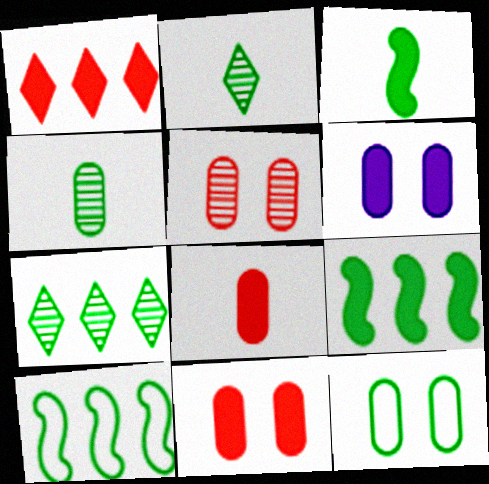[[1, 3, 6], 
[2, 9, 12], 
[3, 7, 12], 
[5, 6, 12]]